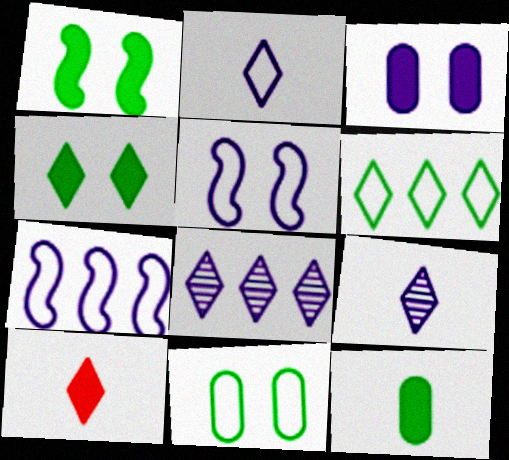[[3, 7, 9]]